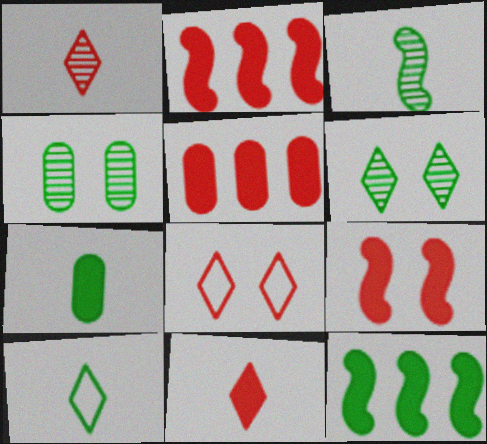[[3, 7, 10], 
[4, 10, 12], 
[5, 9, 11]]